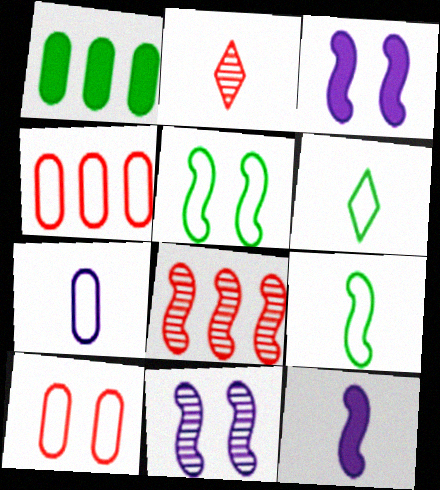[[3, 8, 9], 
[5, 8, 12]]